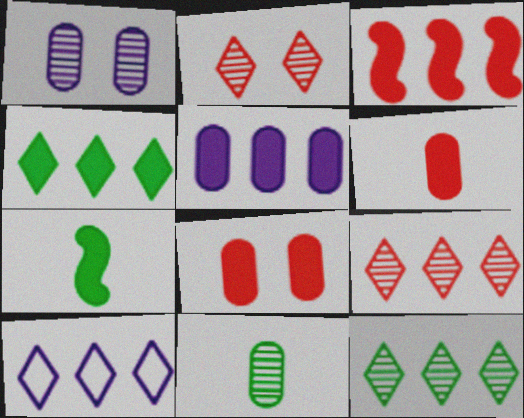[[3, 4, 5], 
[4, 9, 10]]